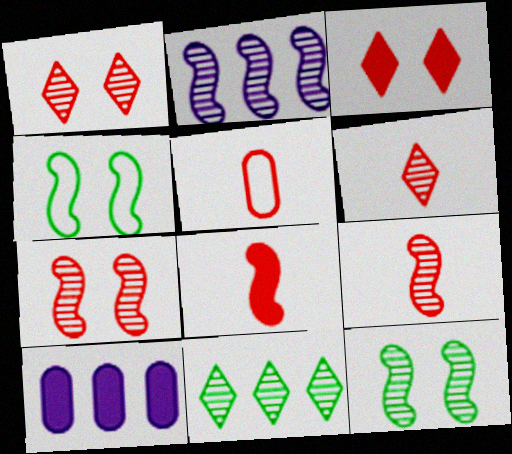[[2, 4, 8], 
[2, 9, 12], 
[4, 6, 10], 
[5, 6, 8]]